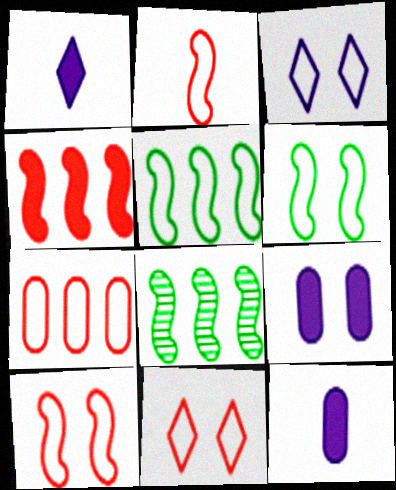[[2, 7, 11], 
[8, 11, 12]]